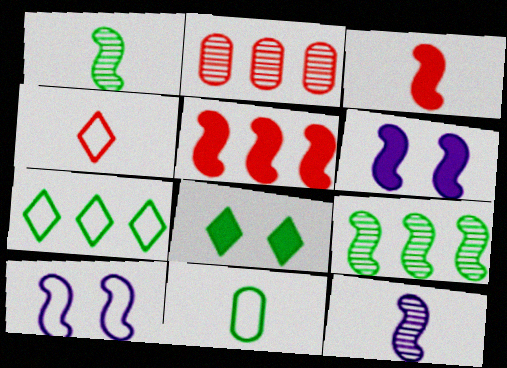[[1, 5, 10], 
[3, 9, 10], 
[8, 9, 11]]